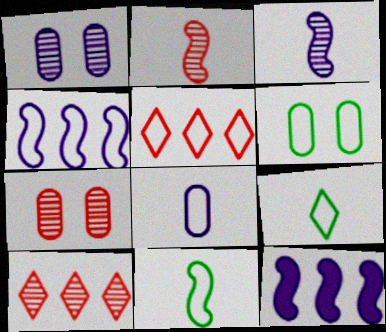[[2, 7, 10], 
[7, 9, 12]]